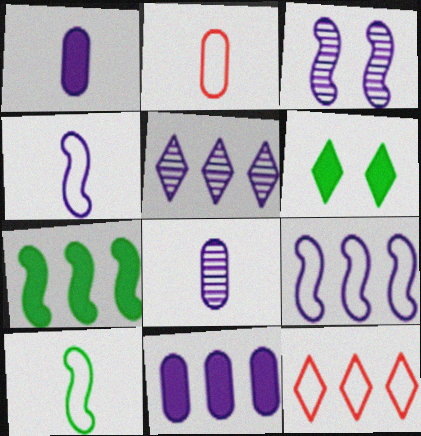[[3, 5, 8], 
[5, 9, 11]]